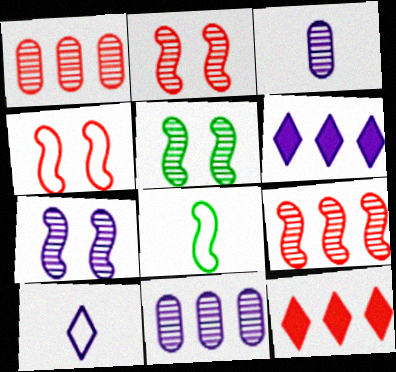[[2, 5, 7]]